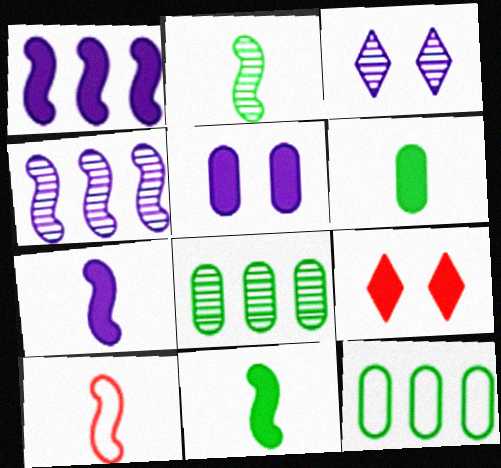[[1, 6, 9], 
[2, 7, 10]]